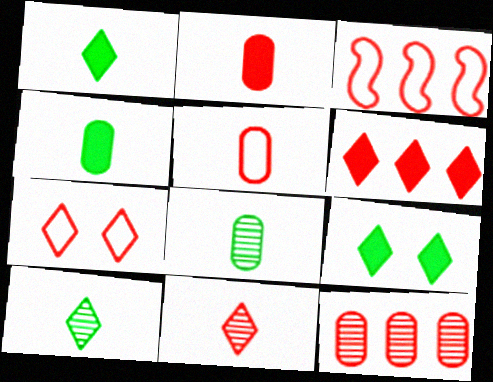[[3, 5, 7], 
[3, 6, 12], 
[6, 7, 11]]